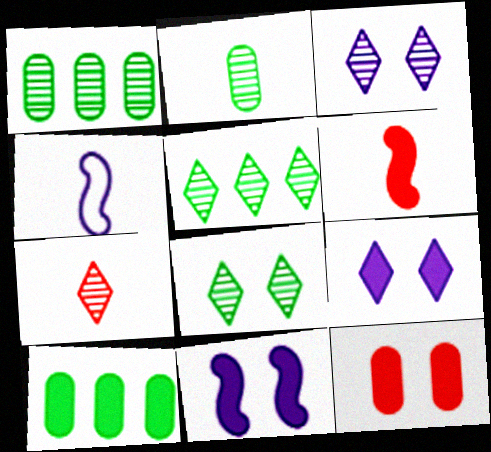[[3, 5, 7], 
[4, 5, 12], 
[6, 9, 10]]